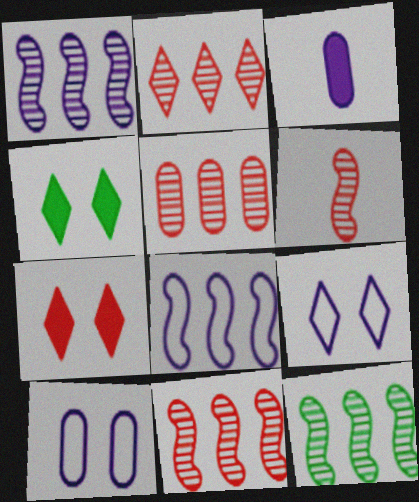[[1, 3, 9], 
[1, 11, 12], 
[2, 5, 11]]